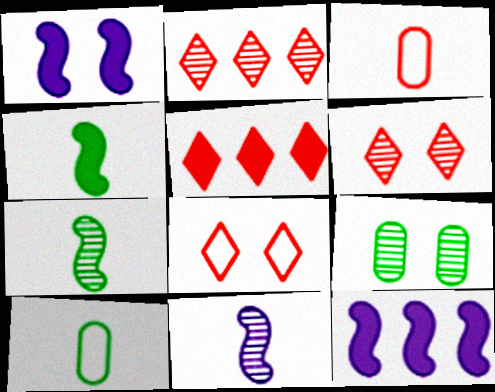[[1, 2, 10], 
[1, 8, 9], 
[2, 9, 11], 
[6, 10, 12]]